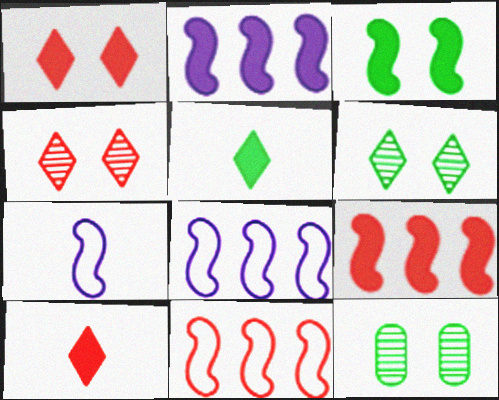[[8, 10, 12]]